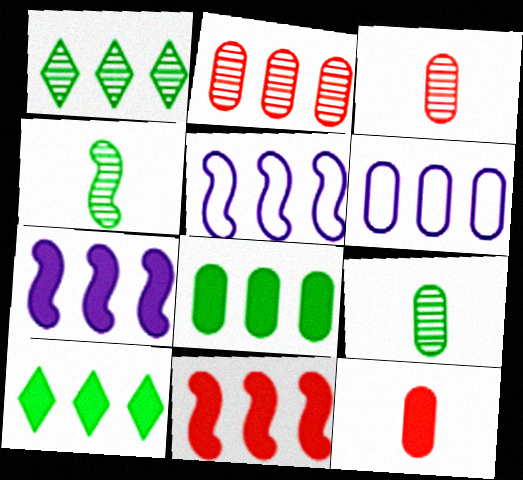[[1, 6, 11], 
[2, 5, 10], 
[2, 6, 8]]